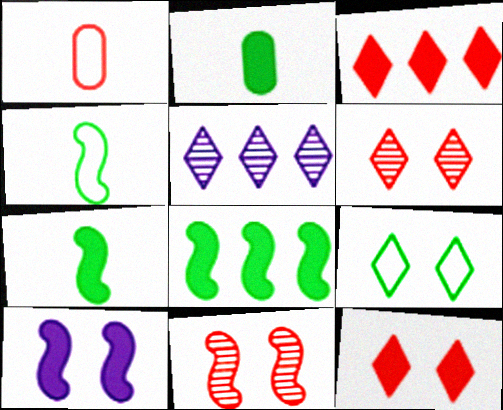[[1, 3, 11], 
[2, 3, 10]]